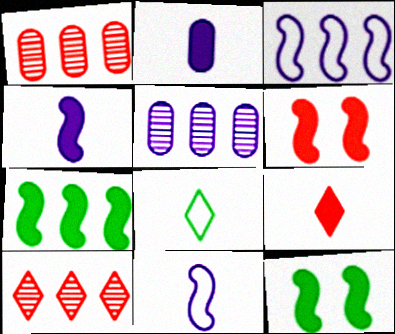[[4, 6, 7], 
[5, 6, 8]]